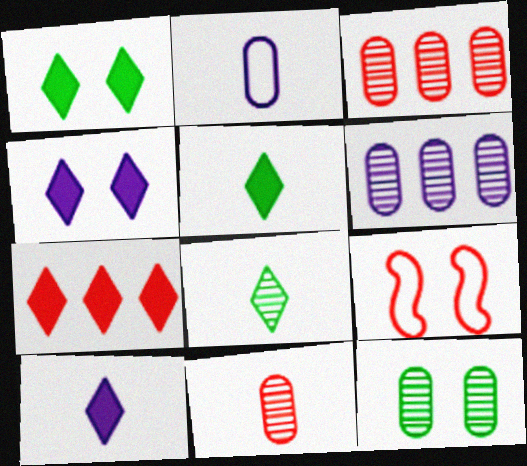[[1, 7, 10], 
[4, 5, 7], 
[4, 9, 12], 
[5, 6, 9], 
[6, 11, 12], 
[7, 9, 11]]